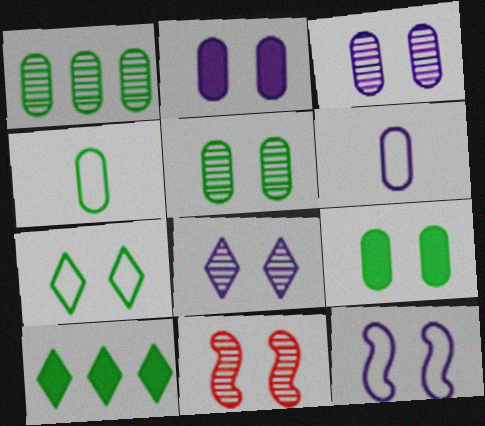[[1, 4, 9], 
[2, 7, 11], 
[2, 8, 12], 
[5, 8, 11], 
[6, 10, 11]]